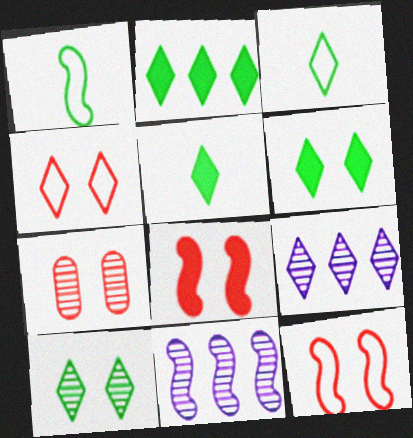[[1, 8, 11], 
[2, 3, 10], 
[2, 5, 6], 
[4, 5, 9], 
[4, 7, 8]]